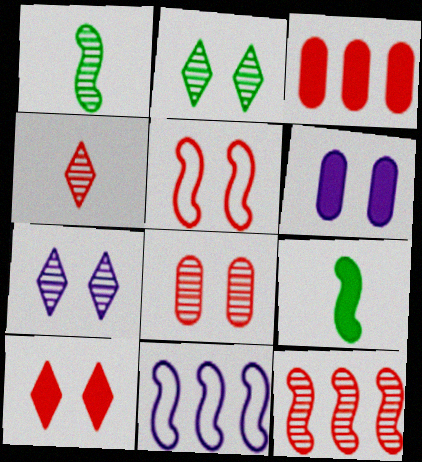[[2, 5, 6], 
[3, 4, 5], 
[4, 8, 12], 
[5, 8, 10]]